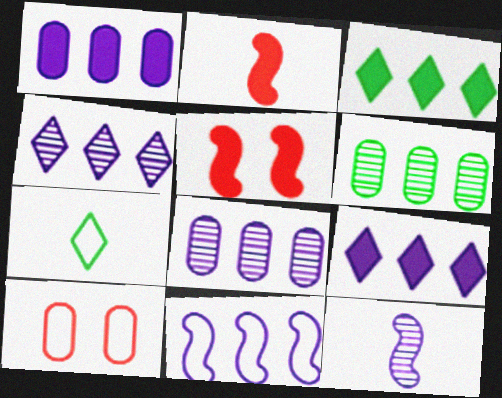[[1, 4, 11], 
[3, 10, 12], 
[5, 7, 8], 
[7, 10, 11], 
[8, 9, 11]]